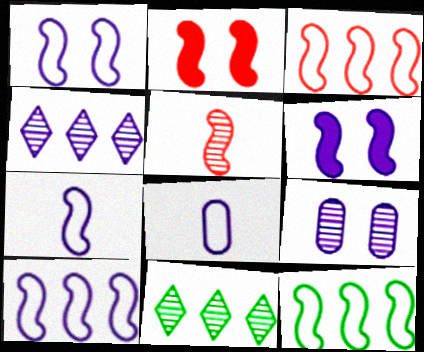[[1, 7, 10], 
[2, 3, 5], 
[2, 8, 11], 
[3, 10, 12], 
[4, 6, 8], 
[5, 6, 12], 
[5, 9, 11]]